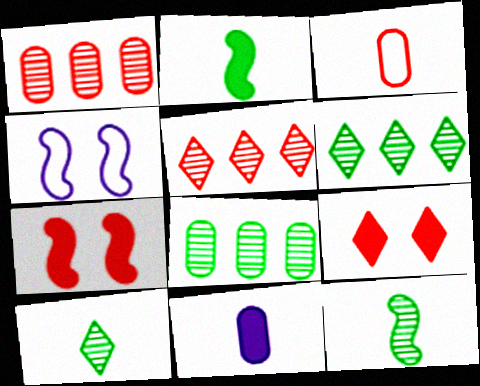[[3, 5, 7]]